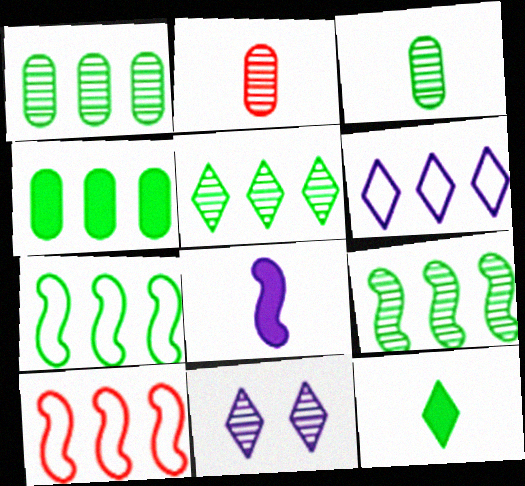[[1, 5, 9], 
[2, 9, 11], 
[4, 5, 7]]